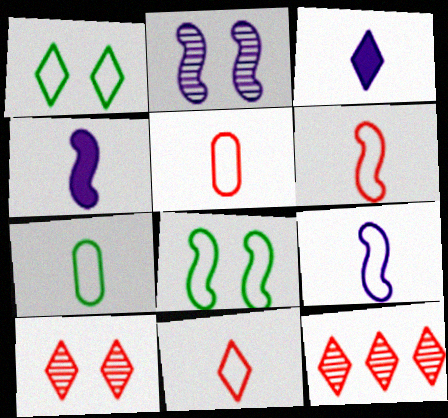[[1, 3, 12], 
[5, 6, 11], 
[7, 9, 11]]